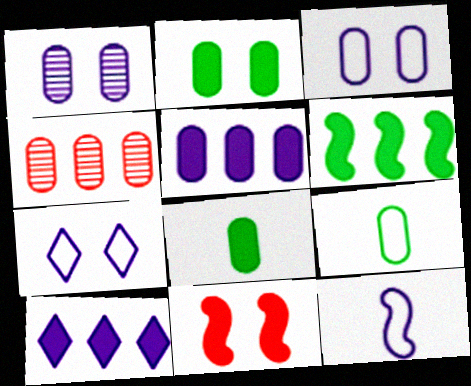[[1, 10, 12], 
[3, 4, 8], 
[8, 10, 11]]